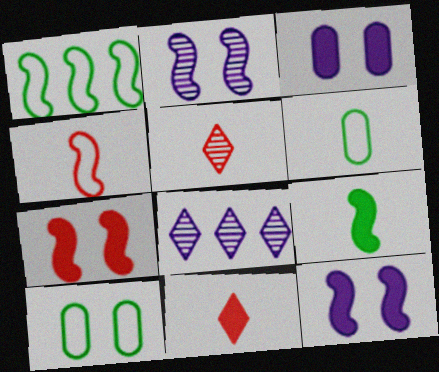[[1, 3, 5], 
[6, 7, 8]]